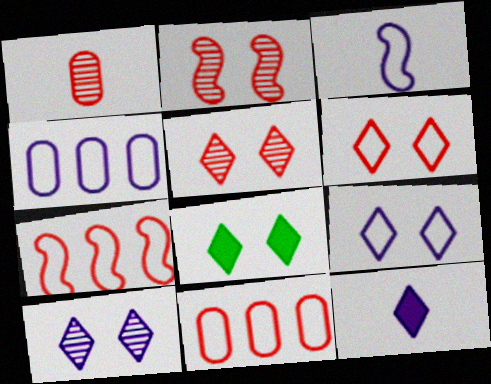[[3, 4, 9], 
[5, 8, 9], 
[6, 8, 10]]